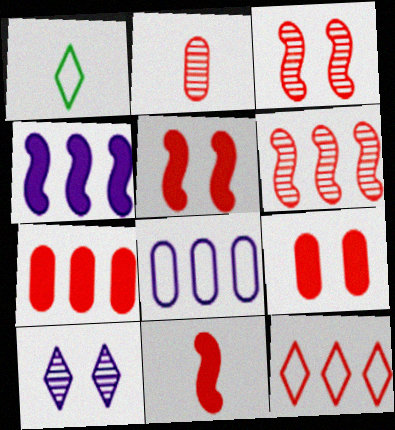[[2, 5, 12], 
[6, 7, 12]]